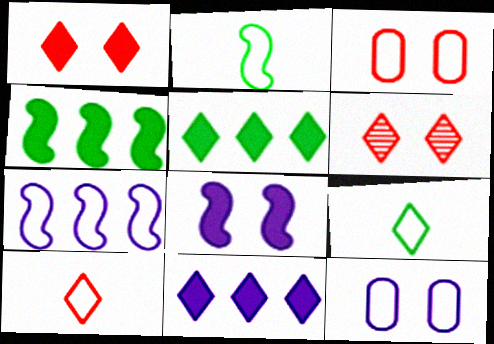[[3, 7, 9], 
[6, 9, 11]]